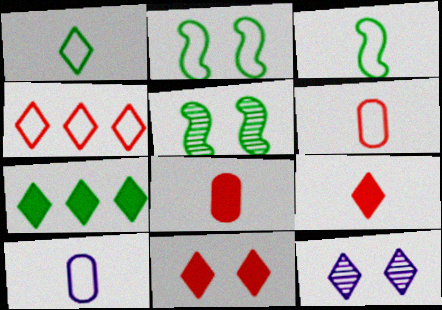[[2, 4, 10]]